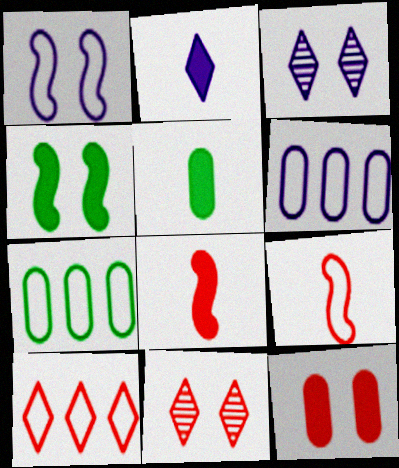[[2, 5, 8], 
[3, 7, 8]]